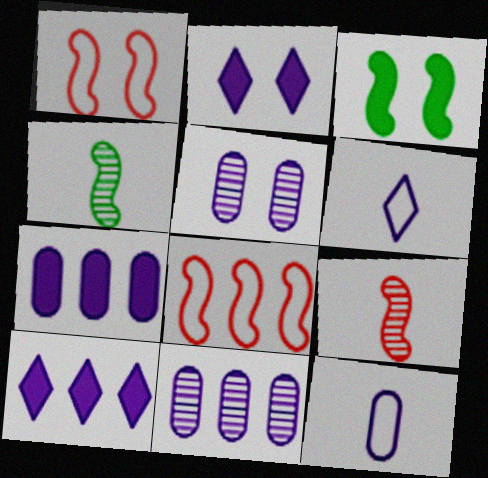[[5, 7, 12]]